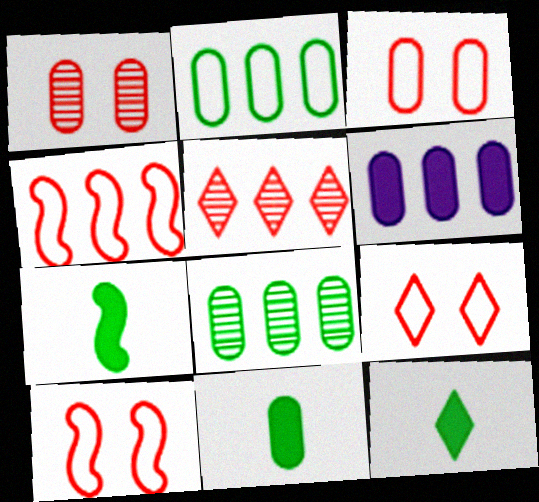[[3, 9, 10], 
[7, 11, 12]]